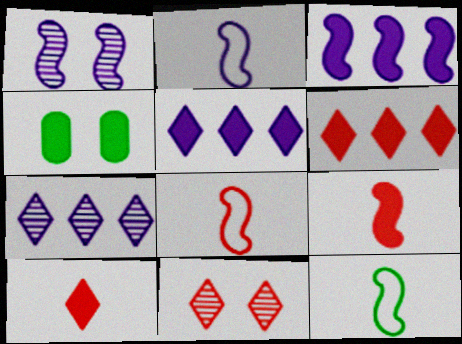[[1, 2, 3], 
[2, 8, 12], 
[3, 4, 10], 
[4, 5, 9], 
[4, 7, 8]]